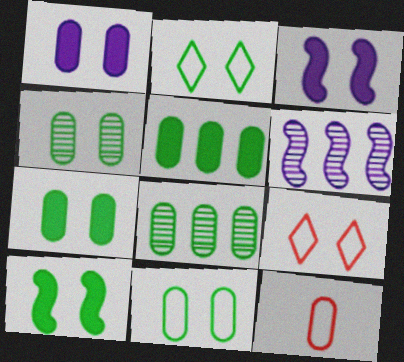[[1, 8, 12], 
[2, 4, 10], 
[3, 4, 9], 
[4, 7, 11]]